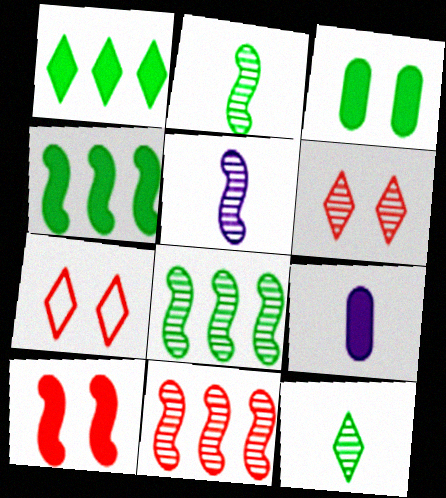[[1, 9, 10], 
[7, 8, 9]]